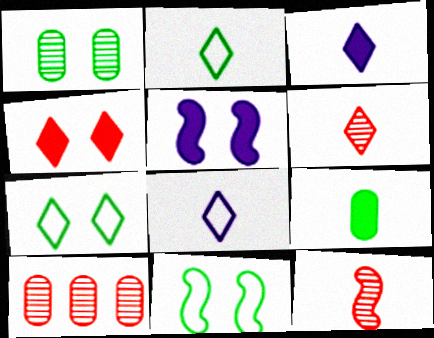[[2, 3, 6], 
[2, 5, 10], 
[3, 10, 11], 
[8, 9, 12]]